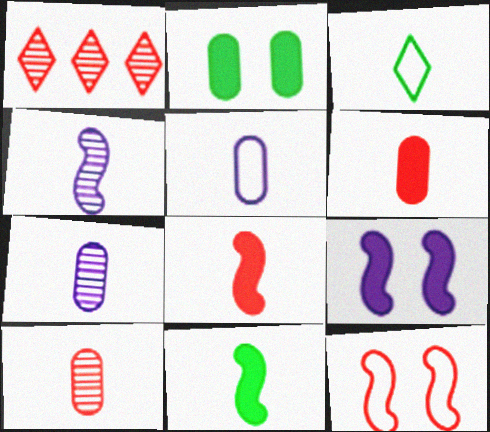[[1, 6, 12], 
[3, 4, 6], 
[3, 7, 8]]